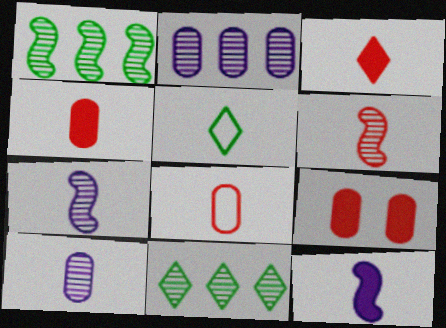[[3, 6, 8], 
[4, 5, 7]]